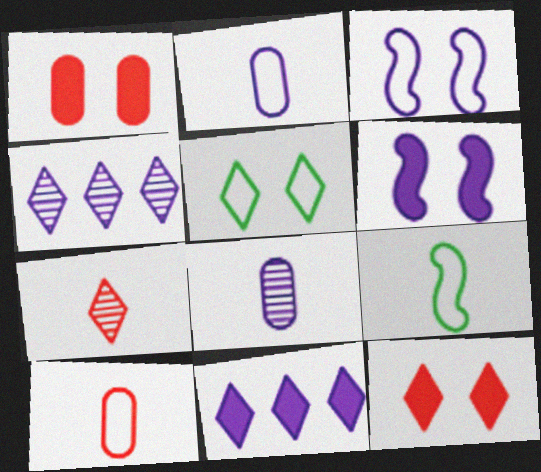[[1, 4, 9], 
[2, 4, 6], 
[3, 8, 11], 
[5, 7, 11]]